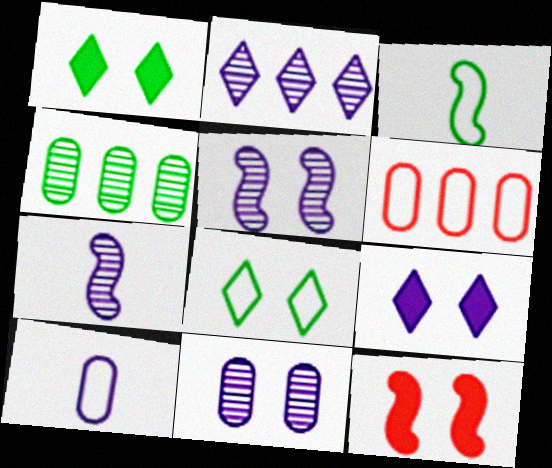[[1, 3, 4], 
[1, 6, 7], 
[2, 7, 11], 
[8, 11, 12]]